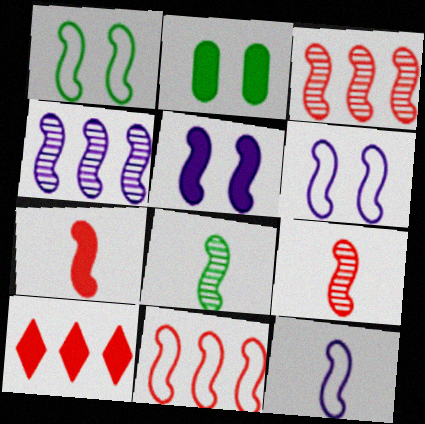[[1, 4, 7], 
[1, 11, 12], 
[4, 5, 12], 
[5, 8, 11], 
[7, 8, 12]]